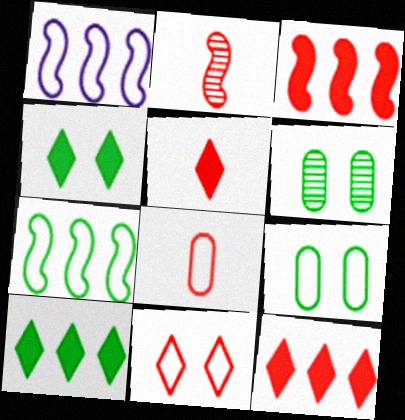[[1, 5, 6], 
[2, 5, 8]]